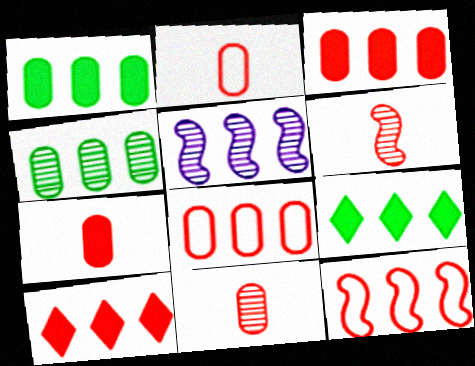[[2, 7, 11], 
[5, 8, 9]]